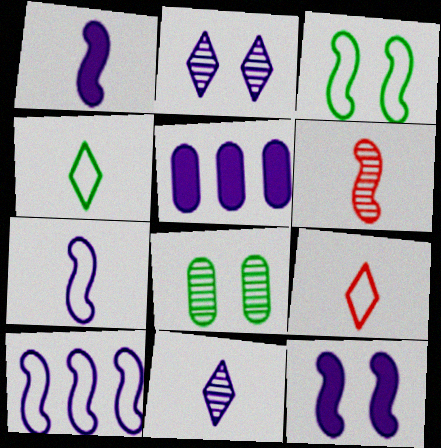[[2, 5, 7]]